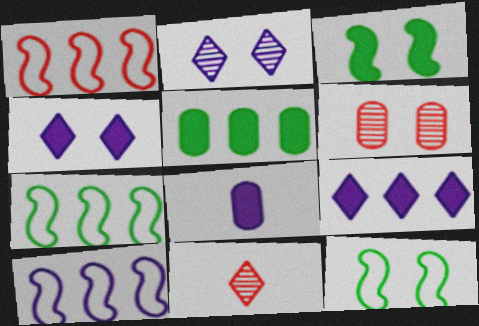[[1, 7, 10], 
[2, 8, 10], 
[4, 6, 12]]